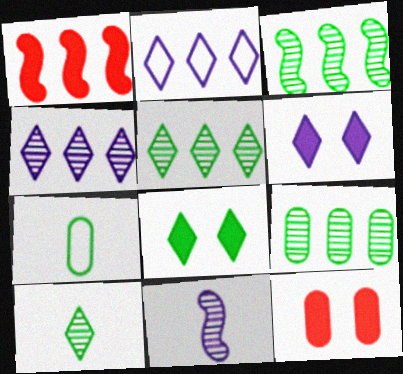[[1, 2, 9], 
[3, 5, 9], 
[3, 7, 8]]